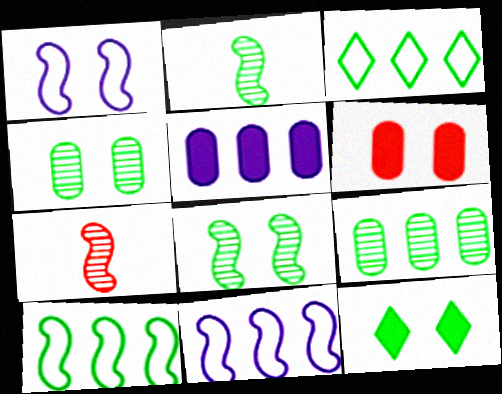[]